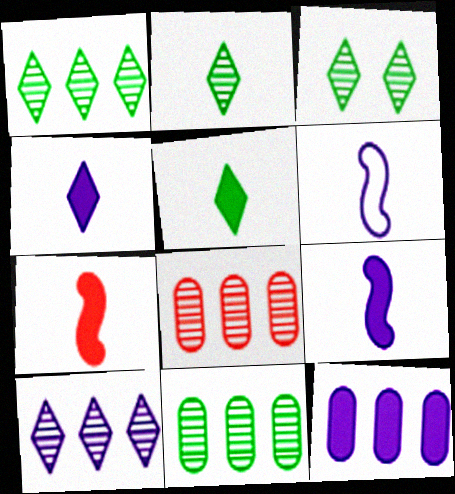[[1, 2, 3]]